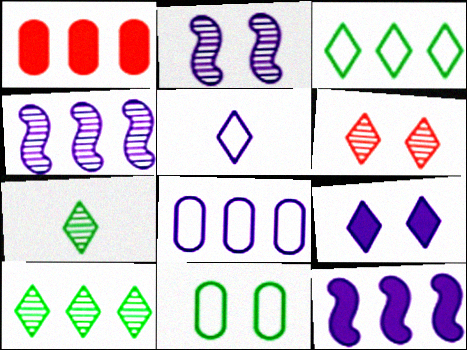[[1, 3, 4]]